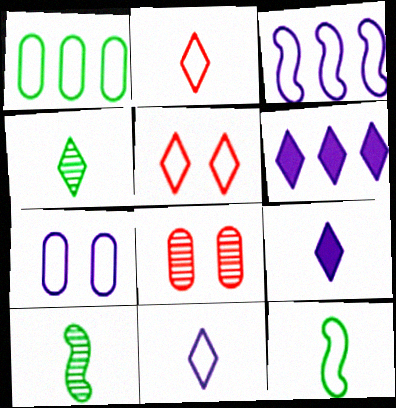[[2, 4, 9], 
[3, 7, 11], 
[4, 5, 6], 
[6, 8, 12]]